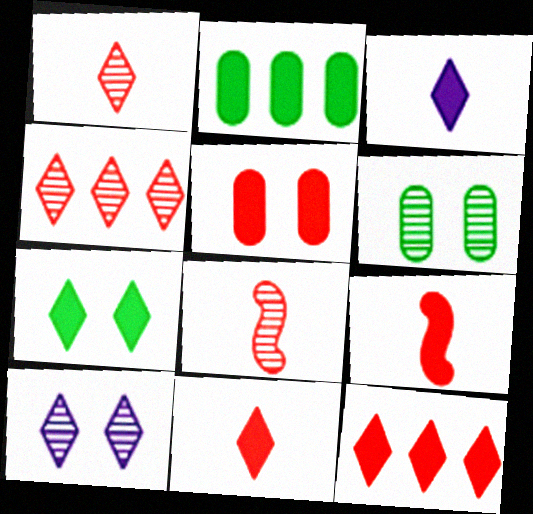[[3, 7, 12], 
[5, 9, 12]]